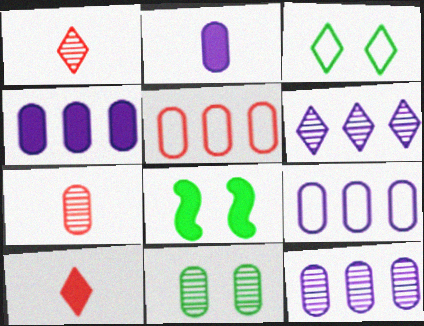[[1, 8, 9], 
[2, 5, 11], 
[3, 6, 10], 
[3, 8, 11], 
[4, 8, 10], 
[4, 9, 12], 
[7, 11, 12]]